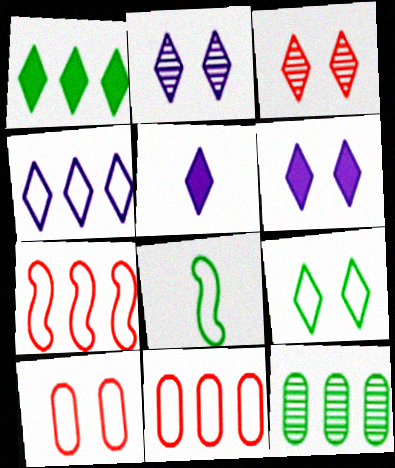[[2, 4, 5], 
[3, 6, 9], 
[4, 8, 10]]